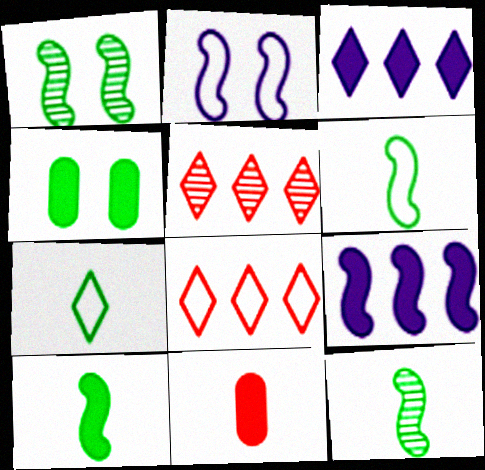[[6, 10, 12]]